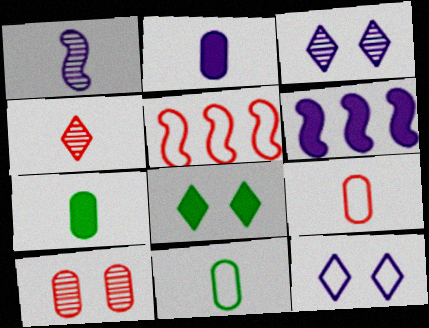[[3, 5, 7], 
[5, 11, 12]]